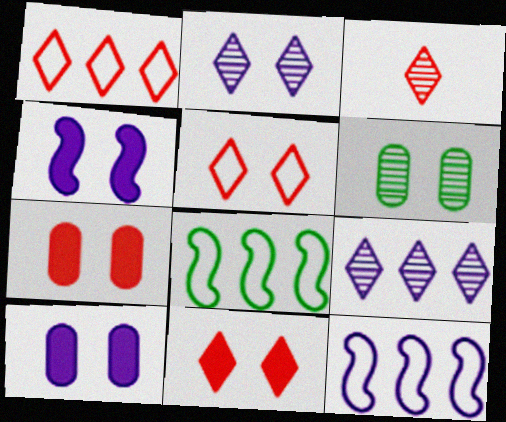[[1, 3, 11], 
[3, 8, 10], 
[4, 5, 6]]